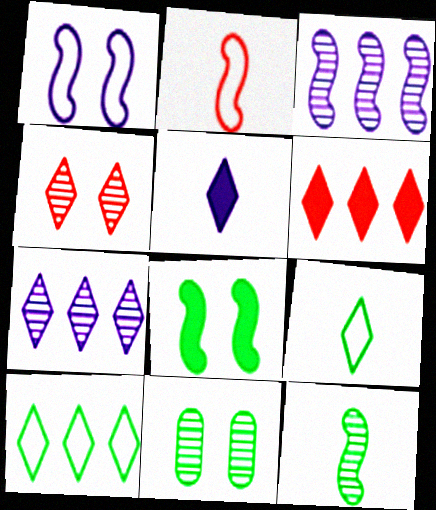[[2, 3, 8], 
[4, 5, 10], 
[6, 7, 10]]